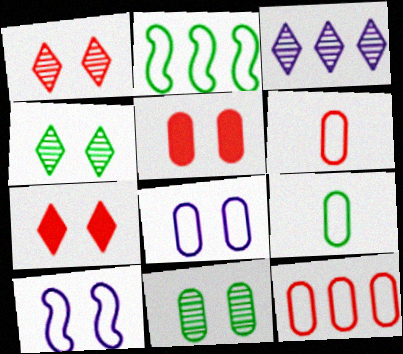[[4, 5, 10], 
[5, 8, 11], 
[7, 10, 11], 
[8, 9, 12]]